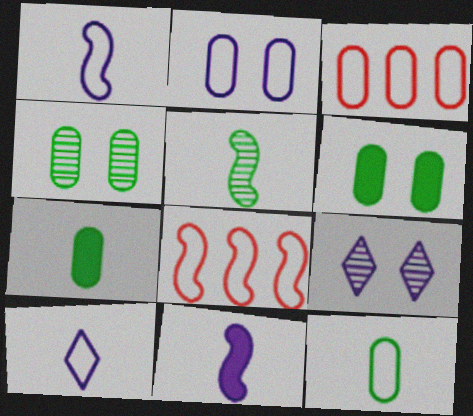[[2, 3, 12], 
[7, 8, 9]]